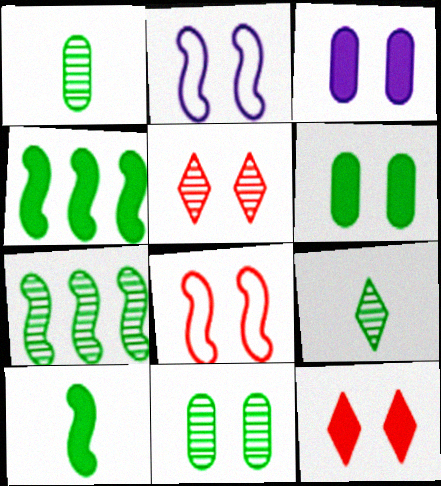[[2, 5, 6], 
[2, 11, 12], 
[7, 9, 11]]